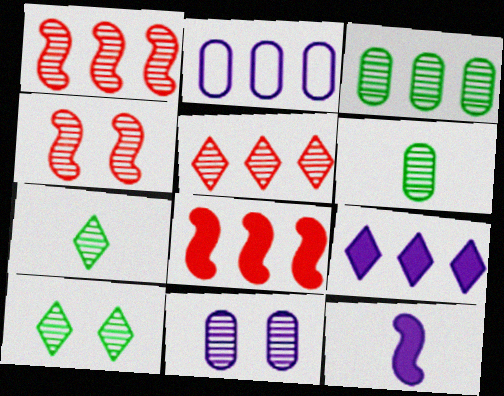[[1, 7, 11], 
[4, 10, 11]]